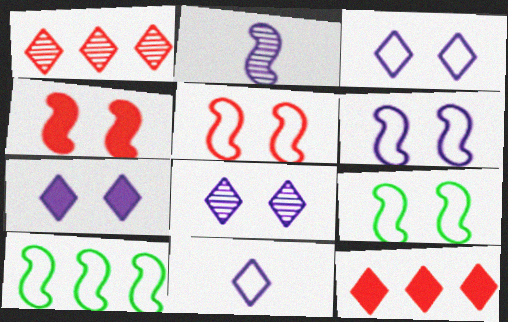[[2, 4, 10], 
[3, 7, 8], 
[5, 6, 9]]